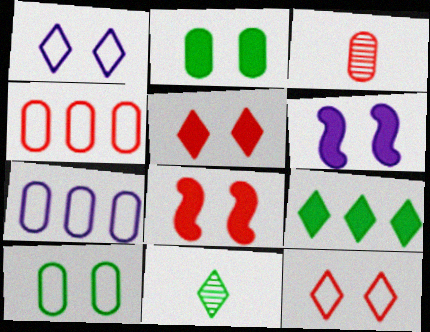[[2, 3, 7], 
[2, 5, 6], 
[4, 6, 11], 
[7, 8, 11]]